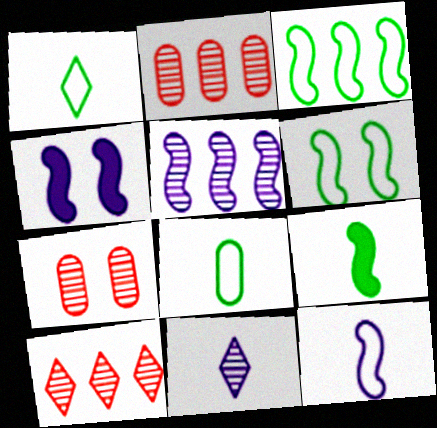[[1, 2, 4], 
[4, 5, 12], 
[4, 8, 10]]